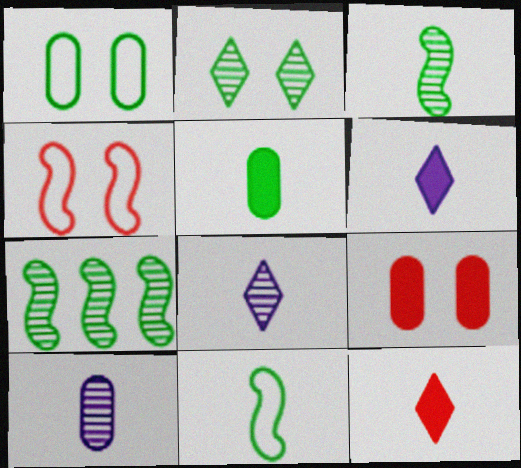[[10, 11, 12]]